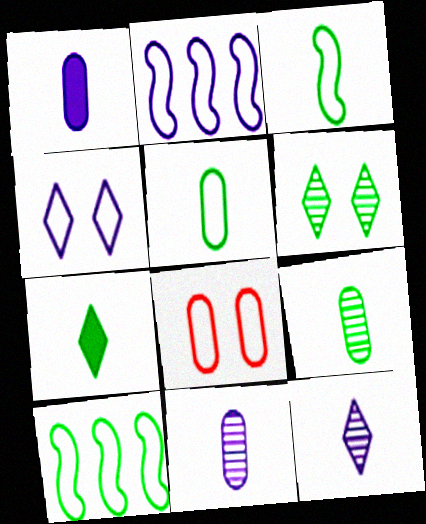[[3, 7, 9]]